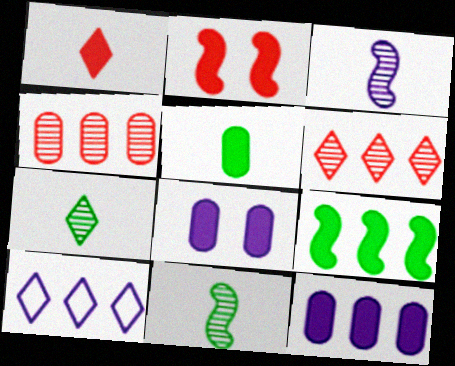[[1, 8, 9], 
[3, 8, 10], 
[4, 9, 10]]